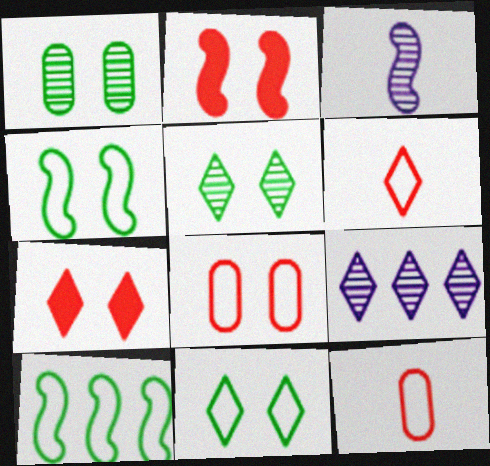[[2, 3, 10]]